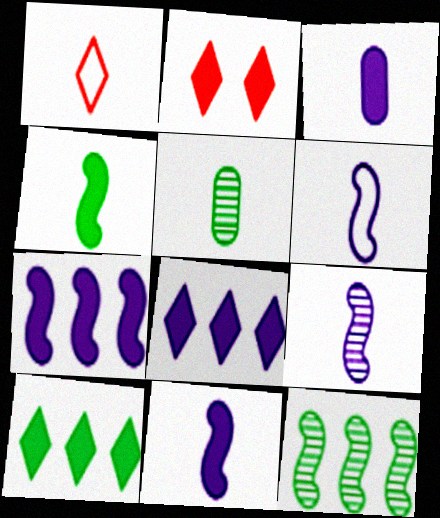[[1, 5, 11], 
[6, 9, 11]]